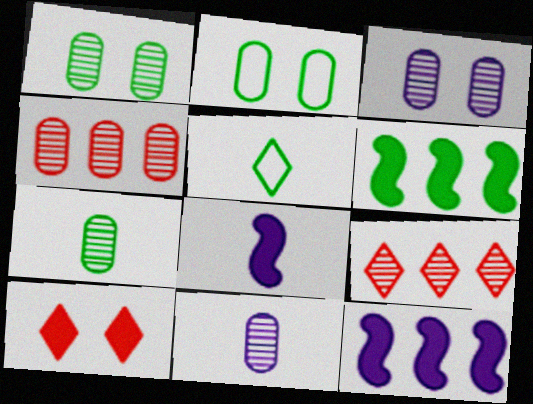[[1, 4, 11], 
[1, 5, 6], 
[2, 8, 9], 
[3, 4, 7]]